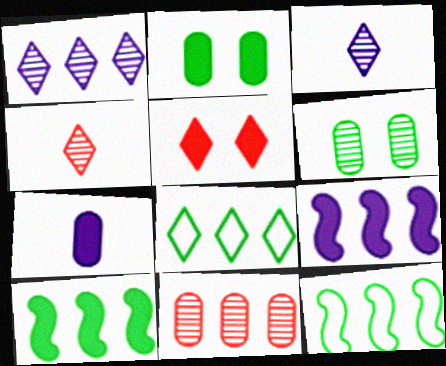[[3, 5, 8], 
[5, 7, 10], 
[8, 9, 11]]